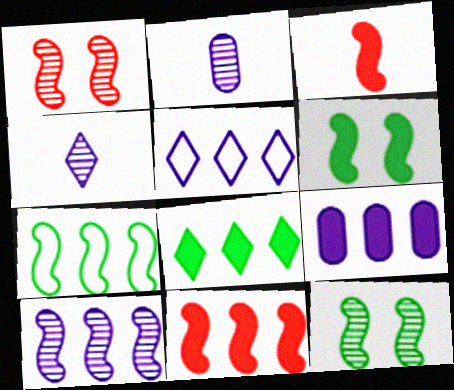[[5, 9, 10], 
[7, 10, 11], 
[8, 9, 11]]